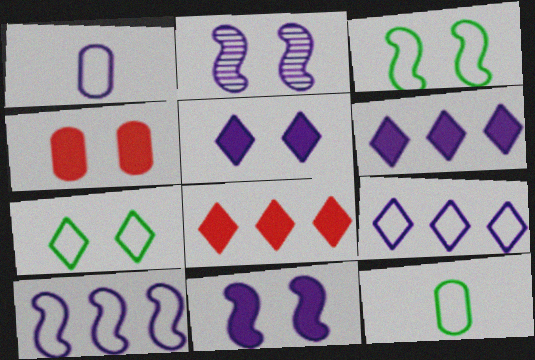[[1, 2, 6], 
[2, 4, 7], 
[2, 8, 12]]